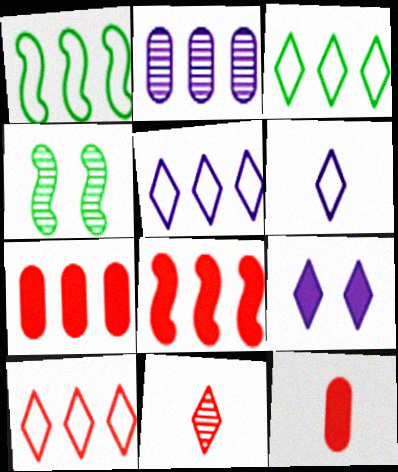[[2, 3, 8], 
[2, 4, 11], 
[3, 5, 10], 
[3, 9, 11], 
[4, 5, 12], 
[4, 6, 7]]